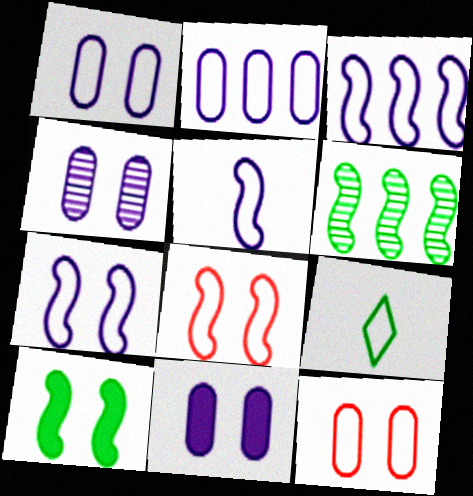[[1, 4, 11], 
[2, 8, 9], 
[3, 5, 7], 
[3, 9, 12]]